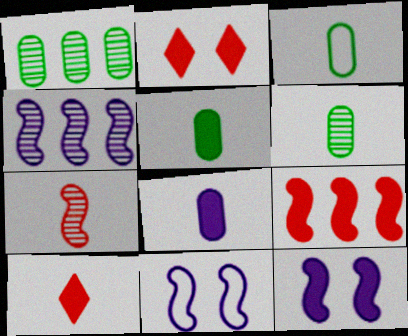[[1, 10, 11], 
[2, 3, 4], 
[3, 5, 6]]